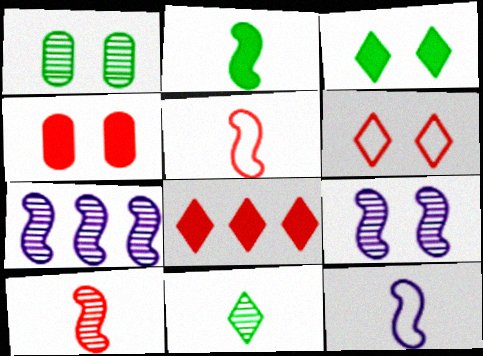[[1, 8, 12], 
[2, 10, 12]]